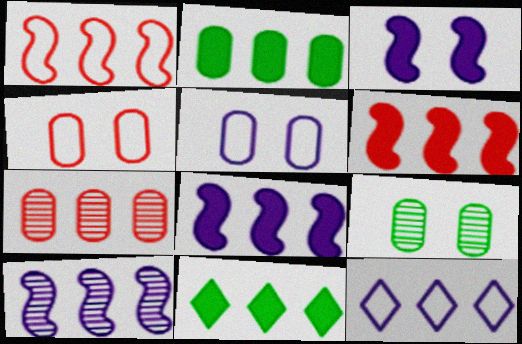[]